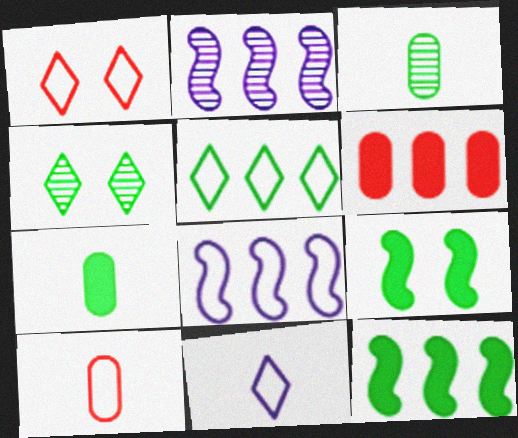[[1, 2, 7], 
[1, 5, 11], 
[2, 5, 6], 
[3, 5, 9]]